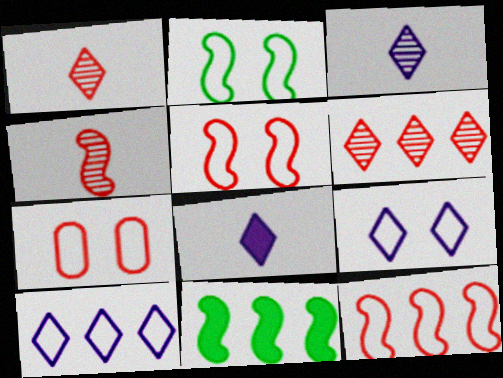[[2, 7, 9], 
[3, 7, 11]]